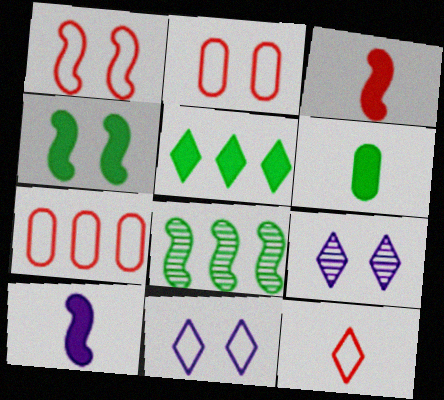[[1, 7, 12], 
[1, 8, 10], 
[2, 4, 9], 
[4, 5, 6], 
[5, 9, 12]]